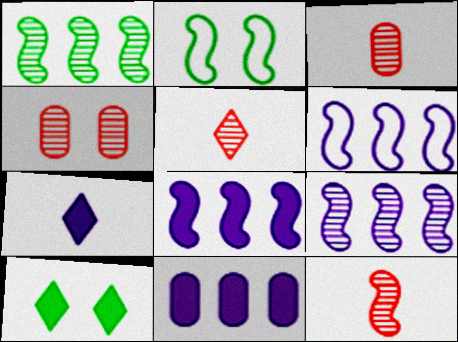[[2, 5, 11], 
[2, 8, 12], 
[3, 5, 12], 
[3, 6, 10], 
[6, 8, 9]]